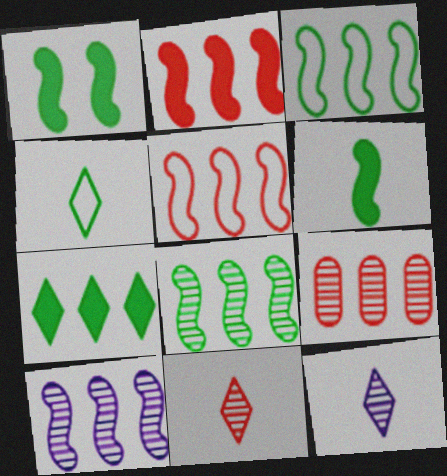[[2, 3, 10]]